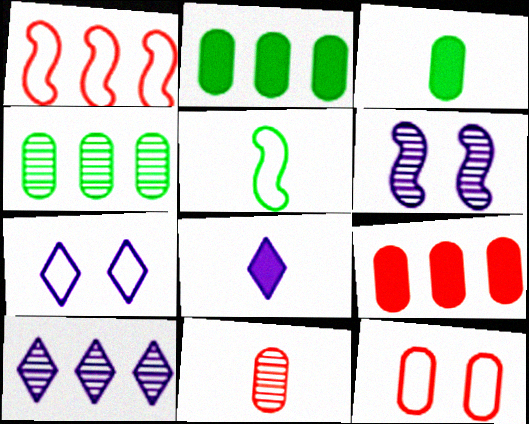[[1, 2, 10], 
[5, 8, 11], 
[7, 8, 10], 
[9, 11, 12]]